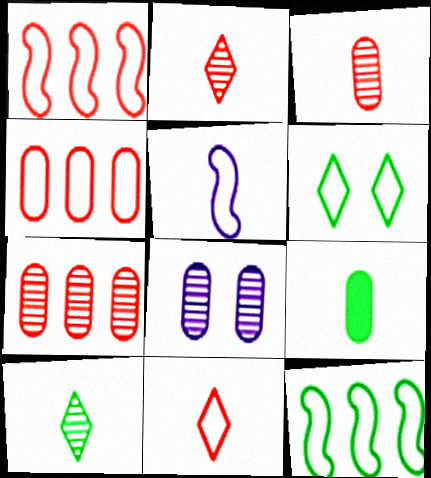[[2, 5, 9], 
[4, 5, 6], 
[4, 8, 9]]